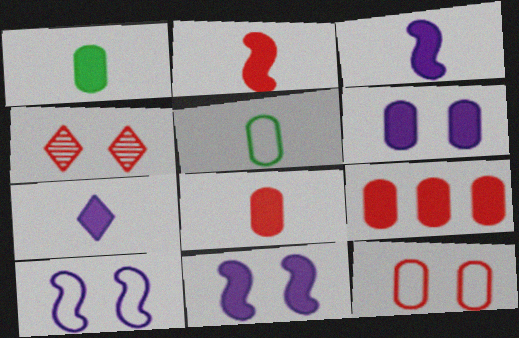[[1, 2, 7], 
[1, 6, 9]]